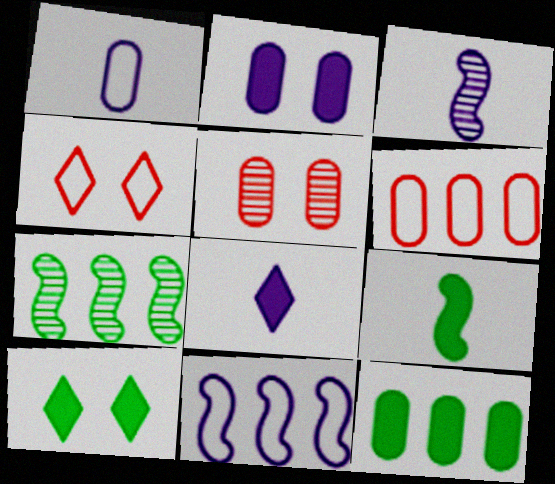[[1, 3, 8], 
[1, 5, 12], 
[3, 4, 12], 
[3, 6, 10], 
[9, 10, 12]]